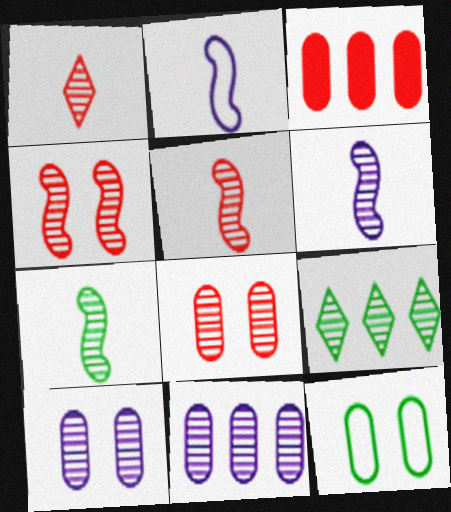[[5, 6, 7], 
[5, 9, 10], 
[6, 8, 9]]